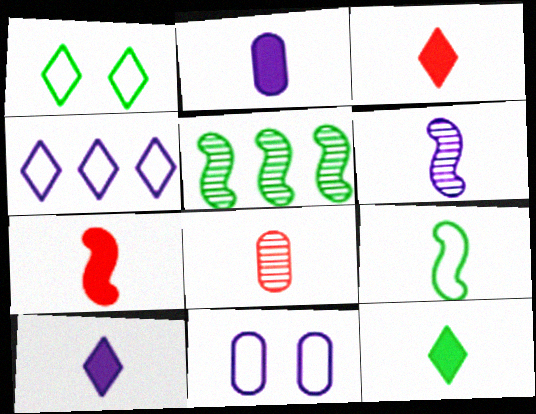[[2, 7, 12], 
[3, 5, 11], 
[3, 10, 12], 
[6, 7, 9], 
[8, 9, 10]]